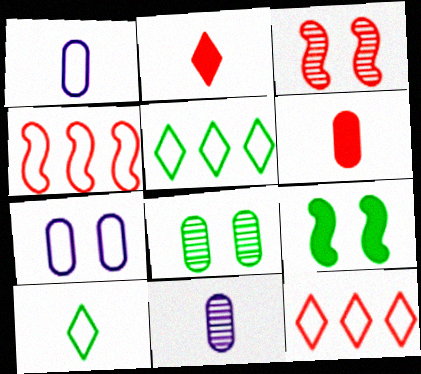[[3, 6, 12], 
[4, 7, 10], 
[9, 11, 12]]